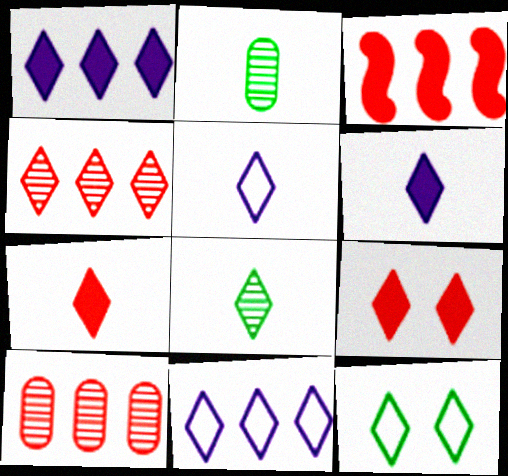[[4, 6, 12], 
[5, 7, 8], 
[8, 9, 11]]